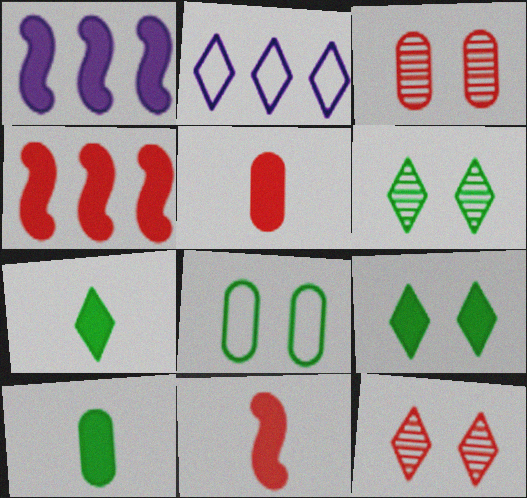[[1, 5, 9], 
[2, 7, 12]]